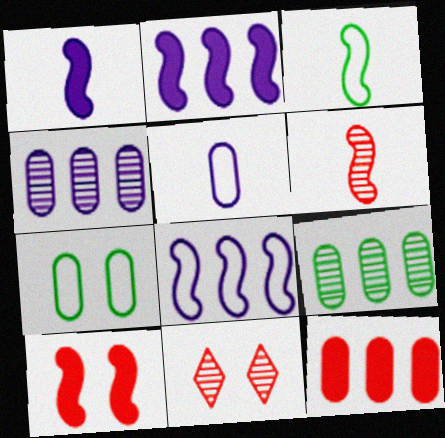[[1, 3, 6]]